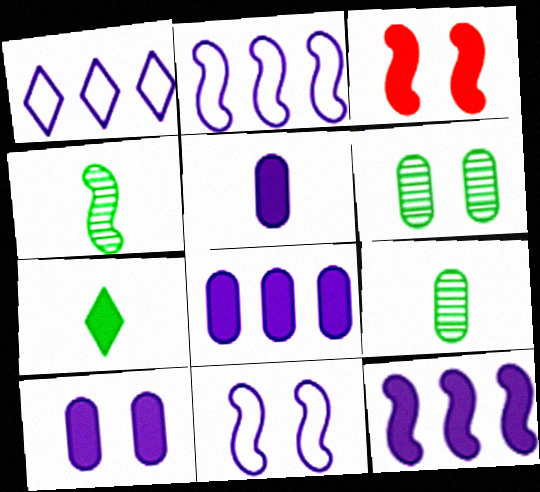[[1, 3, 9], 
[2, 3, 4], 
[3, 7, 8], 
[5, 8, 10]]